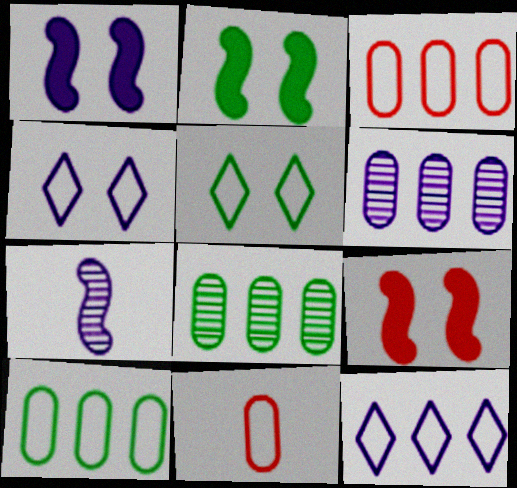[[1, 2, 9]]